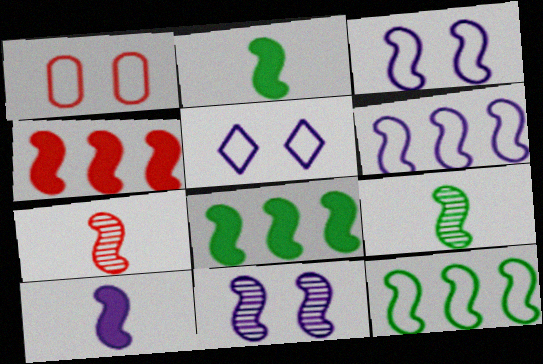[[3, 4, 9], 
[3, 7, 8], 
[6, 10, 11]]